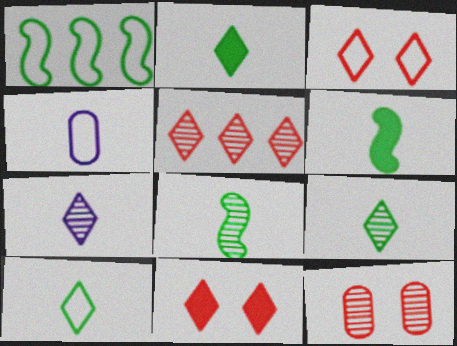[[1, 3, 4], 
[2, 9, 10]]